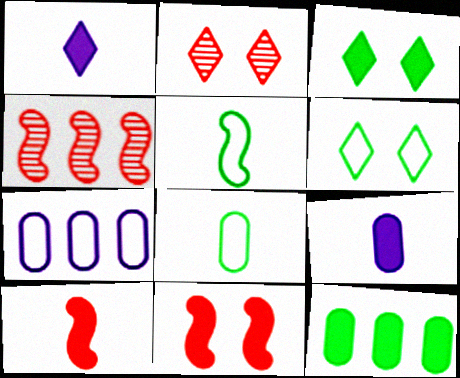[[1, 11, 12], 
[4, 6, 9]]